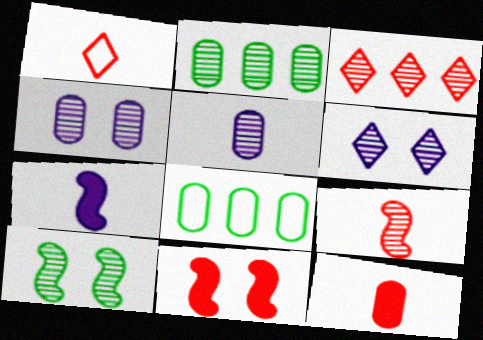[[1, 9, 12], 
[2, 6, 9], 
[3, 5, 10], 
[4, 8, 12]]